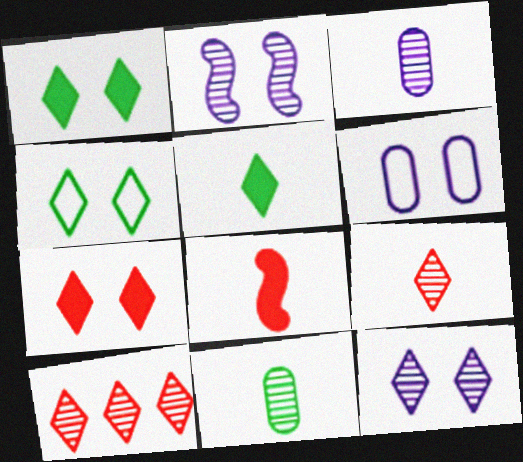[[2, 10, 11], 
[4, 7, 12]]